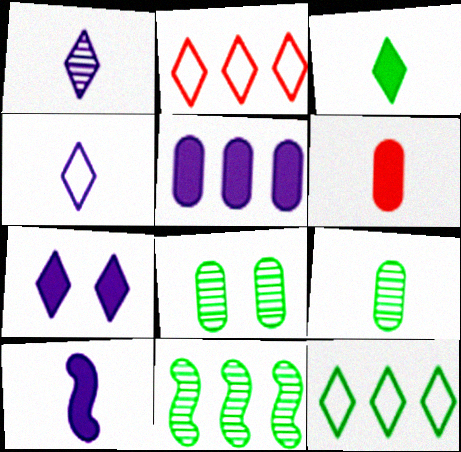[[2, 5, 11], 
[2, 8, 10], 
[3, 6, 10], 
[5, 7, 10]]